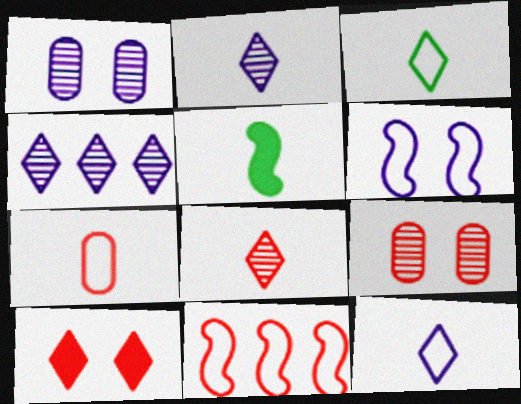[[2, 5, 7], 
[3, 4, 10]]